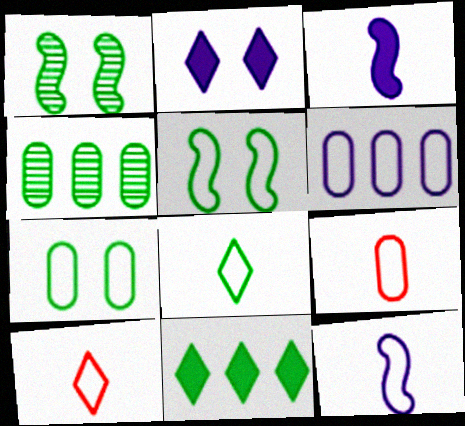[[5, 6, 10], 
[6, 7, 9], 
[8, 9, 12]]